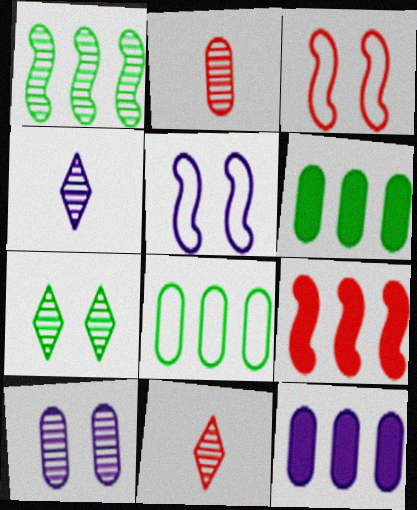[[1, 10, 11], 
[3, 4, 6], 
[4, 5, 12], 
[5, 6, 11]]